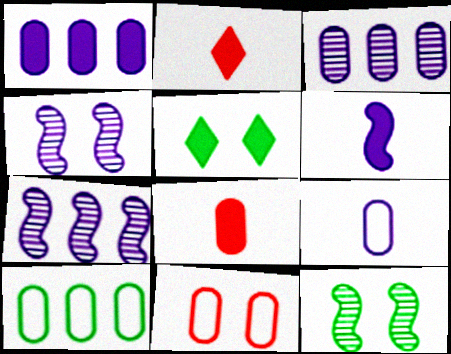[[2, 4, 10], 
[4, 5, 11], 
[9, 10, 11]]